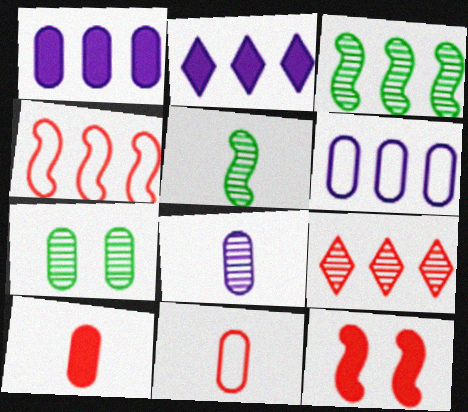[[1, 7, 11], 
[6, 7, 10], 
[9, 11, 12]]